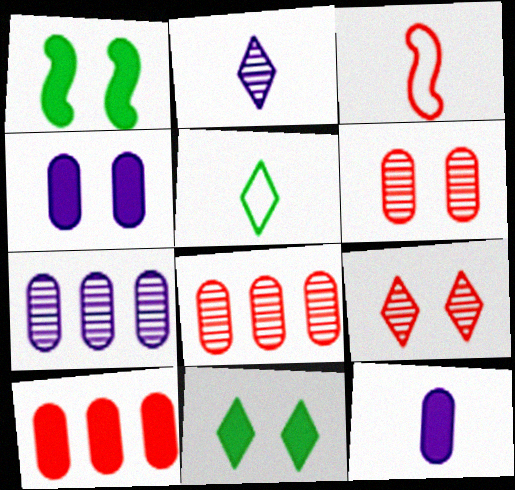[[3, 7, 11], 
[3, 9, 10]]